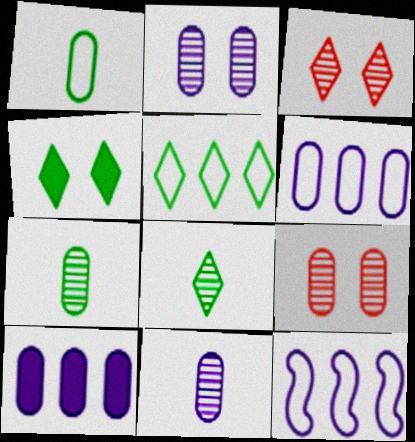[[1, 9, 10], 
[4, 5, 8]]